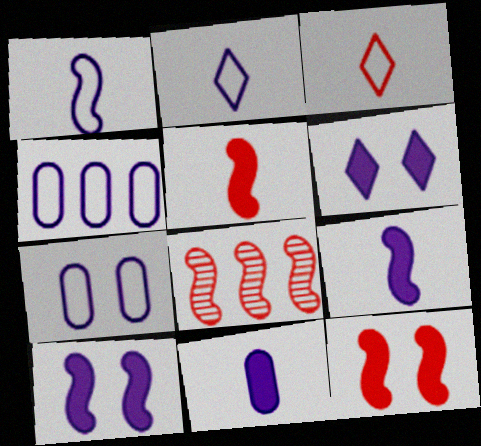[]